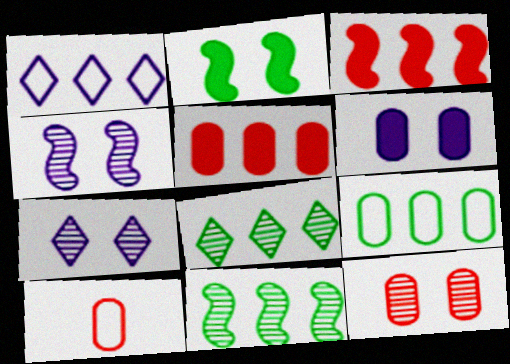[[1, 5, 11], 
[5, 10, 12]]